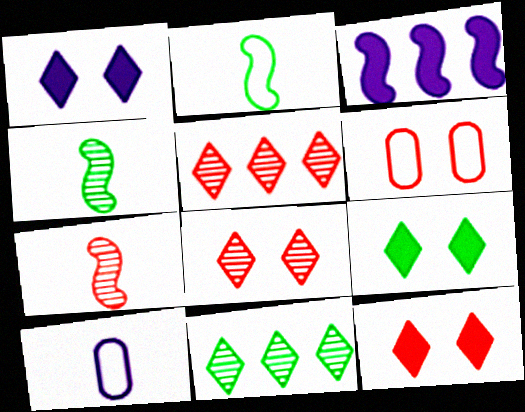[[1, 9, 12]]